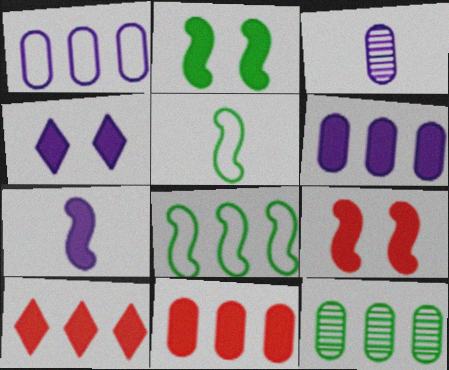[[1, 11, 12], 
[4, 6, 7]]